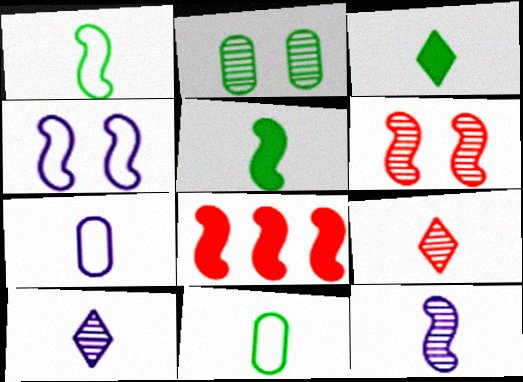[[5, 7, 9]]